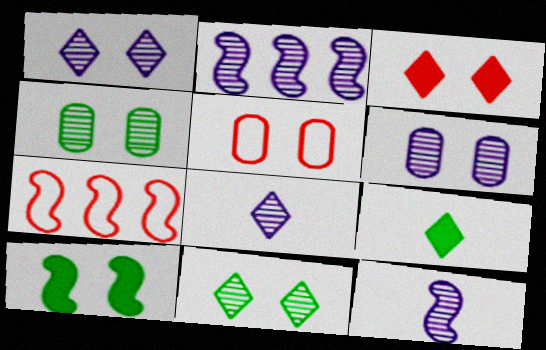[[1, 5, 10], 
[2, 5, 9], 
[2, 6, 8], 
[6, 7, 9], 
[7, 10, 12]]